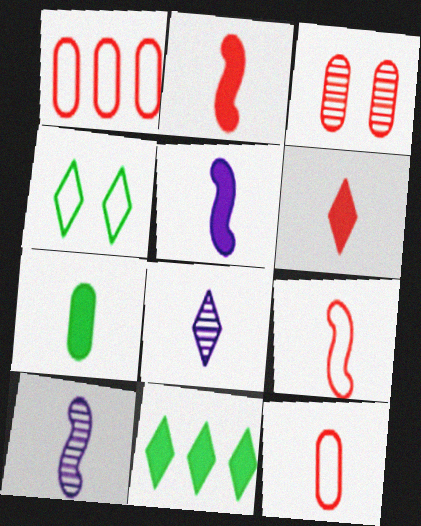[[5, 6, 7], 
[7, 8, 9]]